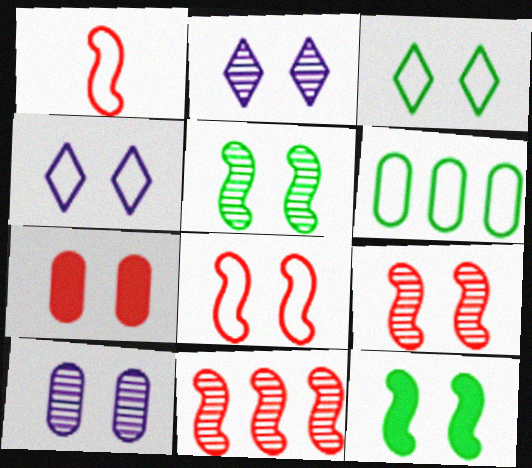[[1, 4, 6], 
[4, 5, 7]]